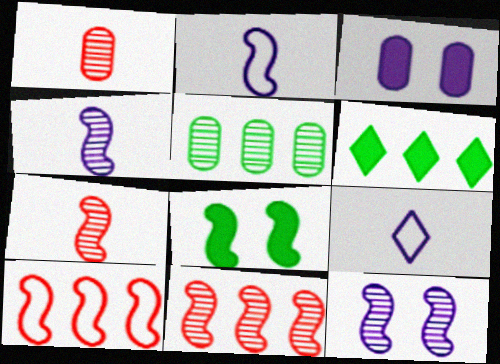[[2, 8, 11], 
[4, 8, 10]]